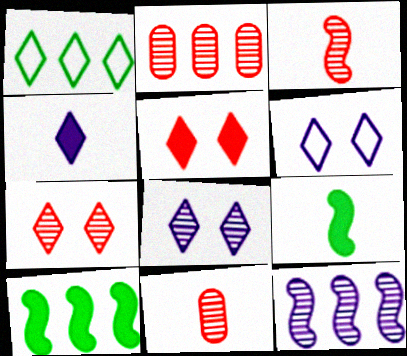[[1, 4, 7], 
[2, 3, 7], 
[2, 6, 9], 
[6, 10, 11]]